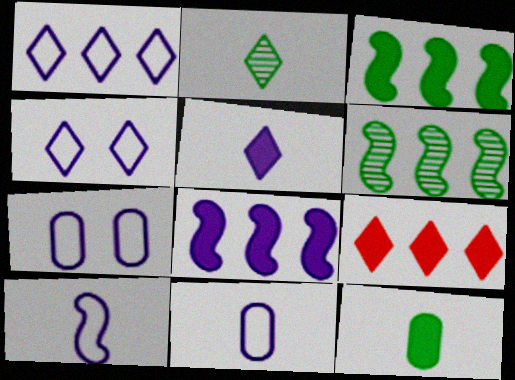[[1, 7, 10], 
[2, 4, 9]]